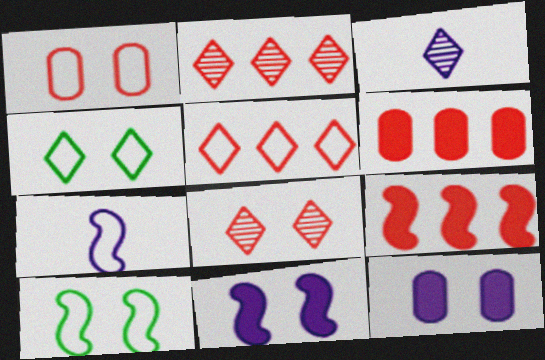[[3, 6, 10], 
[8, 10, 12]]